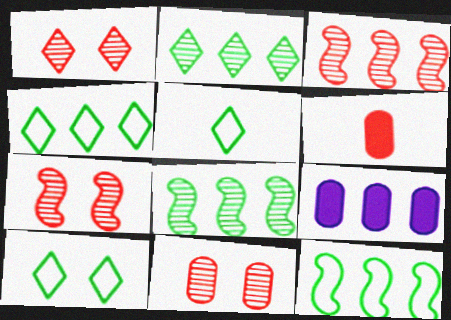[[1, 7, 11], 
[3, 4, 9], 
[4, 5, 10], 
[5, 7, 9]]